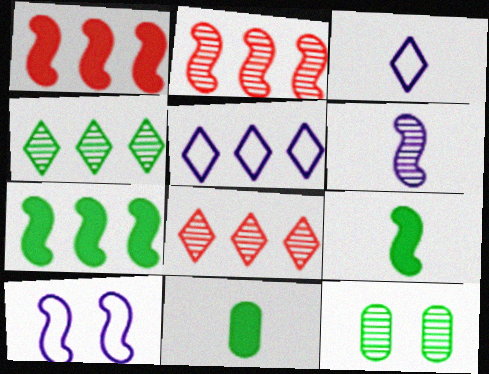[[1, 3, 12], 
[2, 9, 10], 
[6, 8, 12], 
[8, 10, 11]]